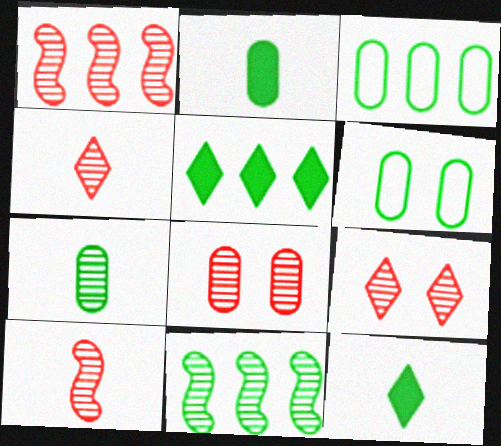[[1, 4, 8], 
[3, 5, 11], 
[6, 11, 12]]